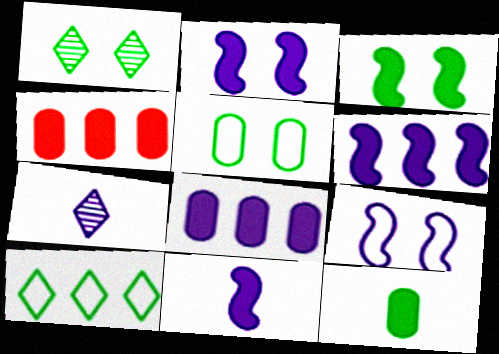[[1, 3, 5], 
[2, 6, 11], 
[7, 8, 9]]